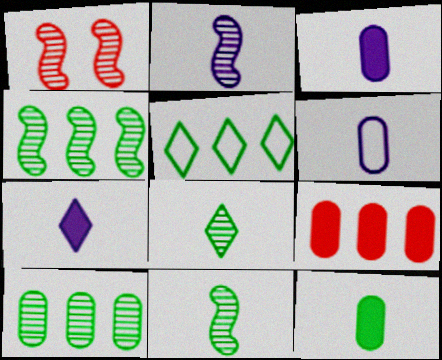[[1, 2, 4], 
[1, 3, 5], 
[2, 6, 7]]